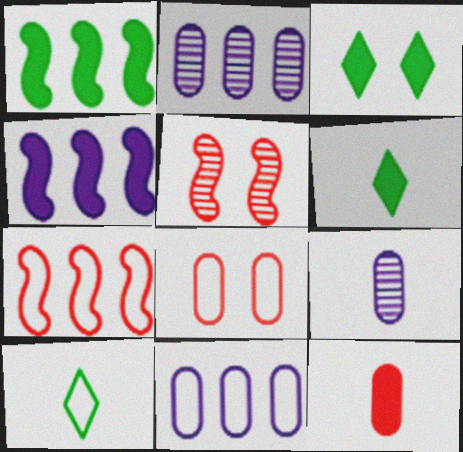[[3, 4, 12], 
[3, 7, 9], 
[5, 6, 11]]